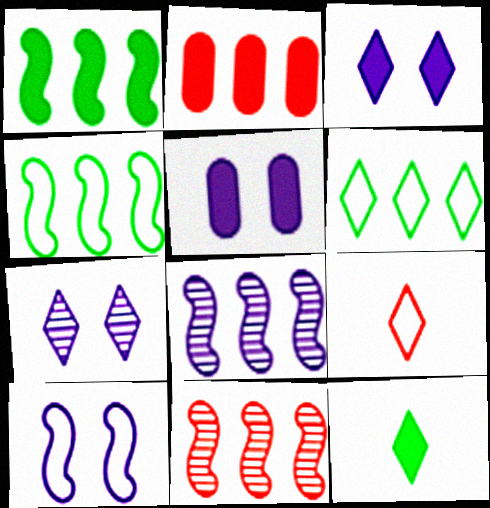[[2, 6, 8], 
[5, 7, 10]]